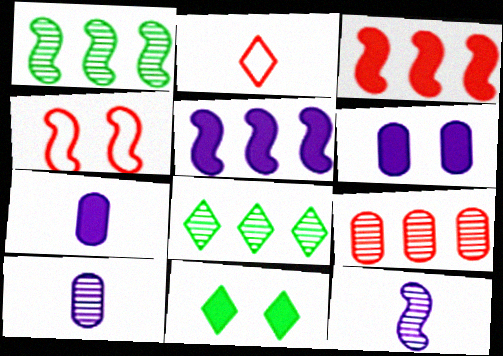[[1, 2, 6], 
[3, 7, 11], 
[4, 7, 8]]